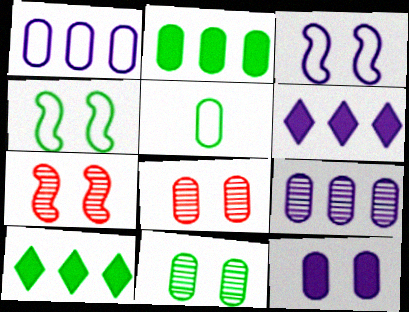[[2, 5, 11], 
[5, 6, 7]]